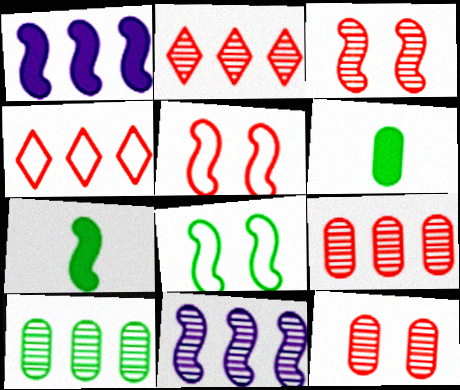[[1, 4, 10], 
[2, 10, 11], 
[5, 7, 11]]